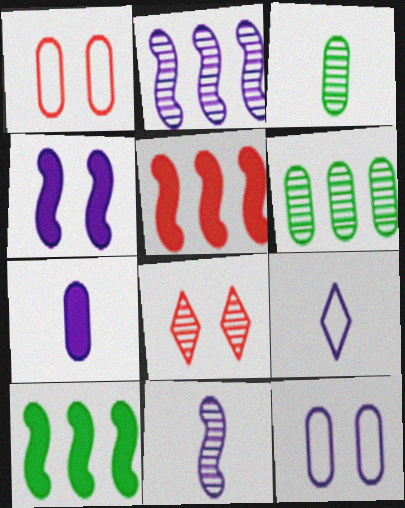[[1, 6, 7], 
[2, 3, 8], 
[6, 8, 11], 
[7, 9, 11]]